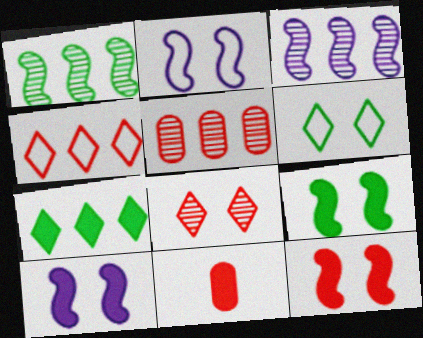[[3, 6, 11], 
[7, 10, 11], 
[9, 10, 12]]